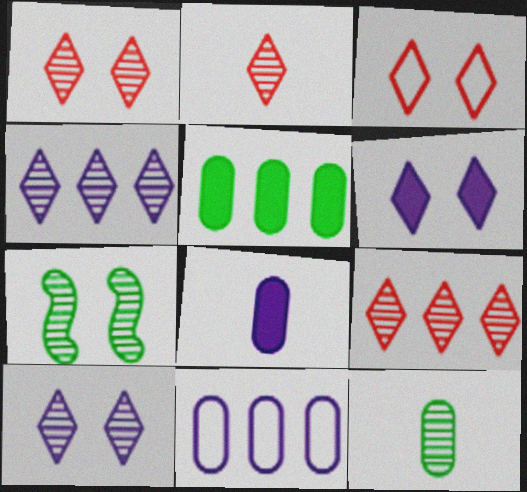[[1, 2, 9]]